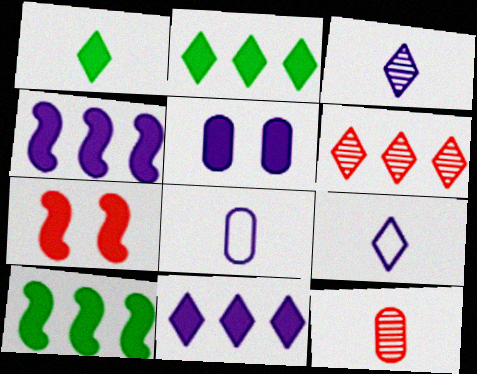[]